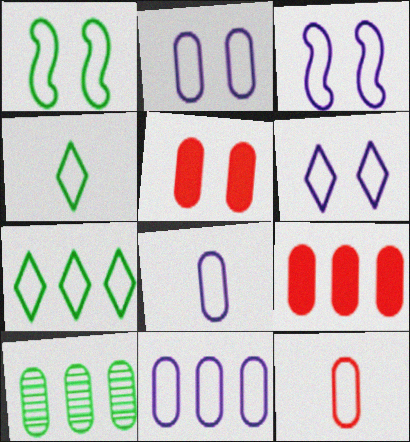[[2, 3, 6], 
[2, 8, 11], 
[3, 7, 12], 
[5, 8, 10], 
[9, 10, 11]]